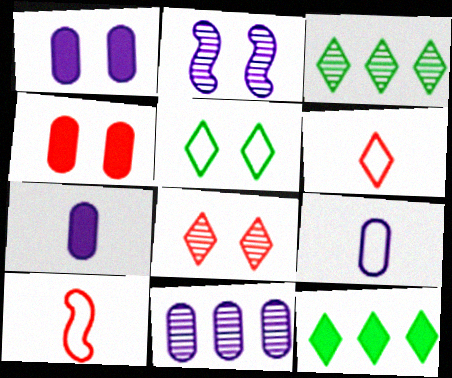[[1, 3, 10], 
[1, 9, 11], 
[2, 4, 5]]